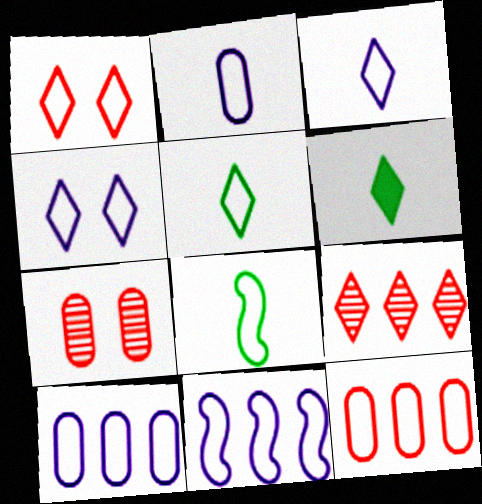[[1, 8, 10], 
[2, 4, 11], 
[4, 6, 9], 
[4, 8, 12], 
[6, 7, 11]]